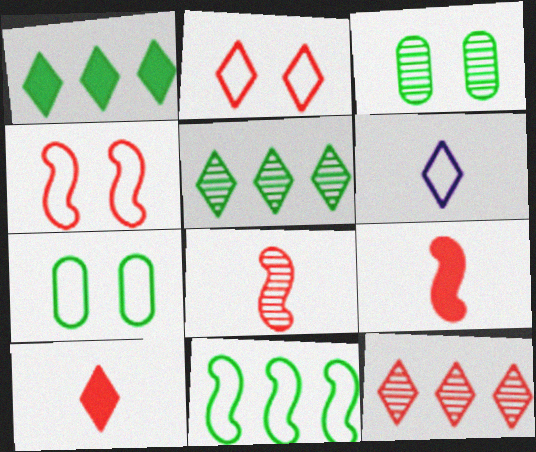[[2, 10, 12]]